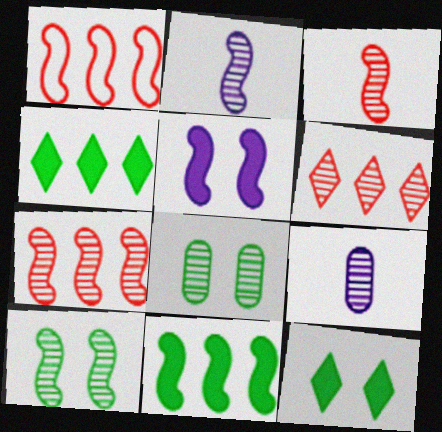[[1, 9, 12], 
[2, 6, 8], 
[2, 7, 10], 
[6, 9, 10]]